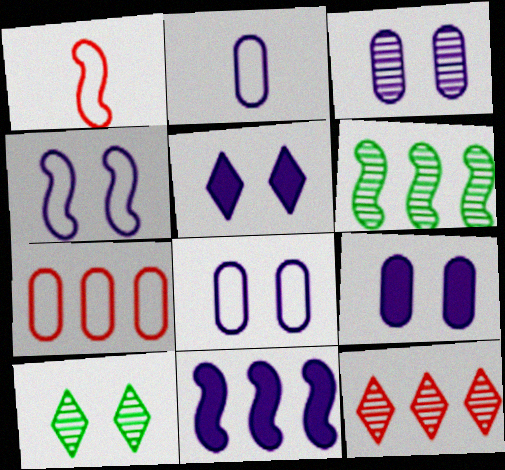[[3, 4, 5], 
[3, 8, 9]]